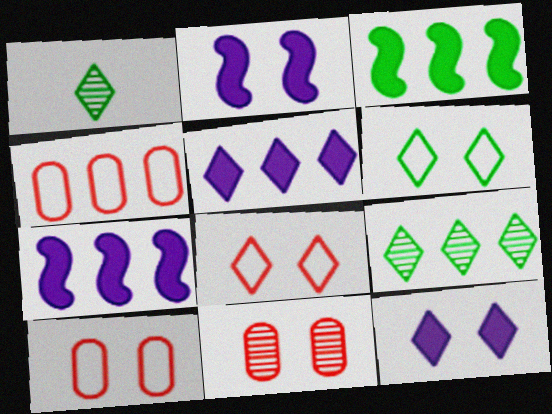[[1, 2, 4], 
[1, 5, 8], 
[1, 7, 10], 
[2, 6, 11], 
[4, 7, 9]]